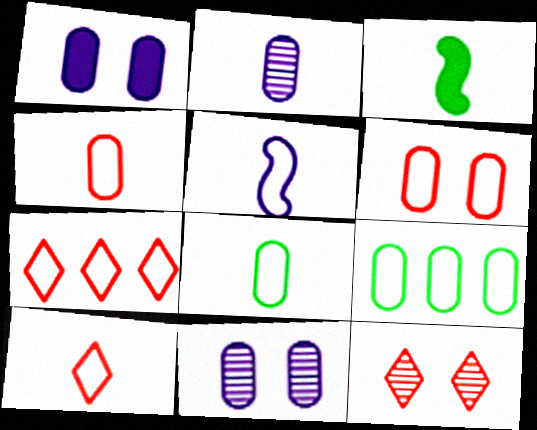[[2, 3, 10], 
[3, 7, 11], 
[5, 8, 10]]